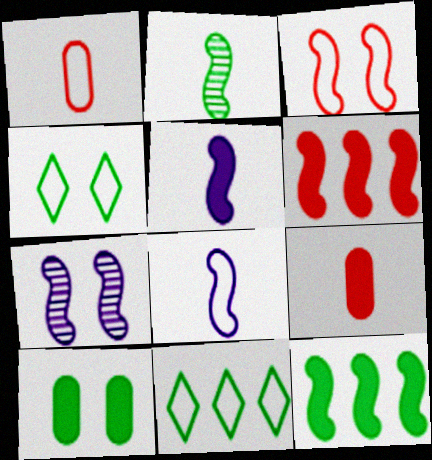[[2, 10, 11], 
[7, 9, 11]]